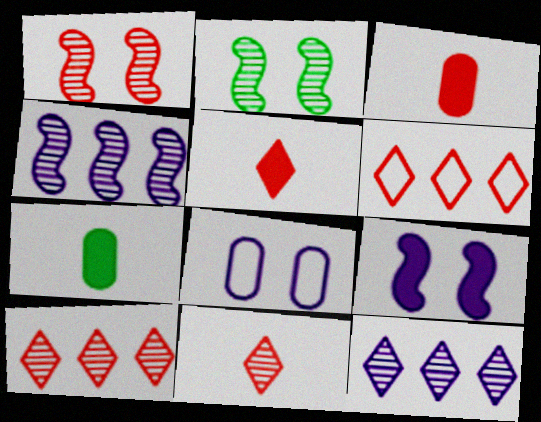[[1, 3, 6]]